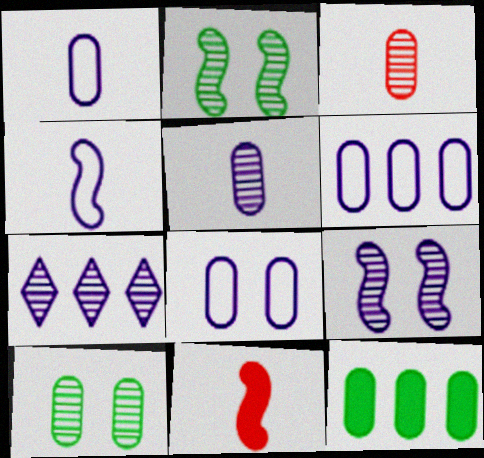[[1, 6, 8], 
[2, 3, 7], 
[3, 8, 12], 
[5, 7, 9]]